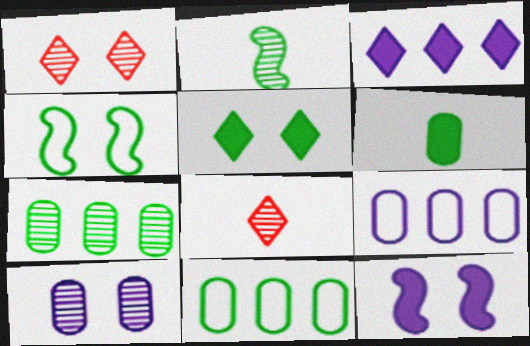[[2, 5, 11], 
[8, 11, 12]]